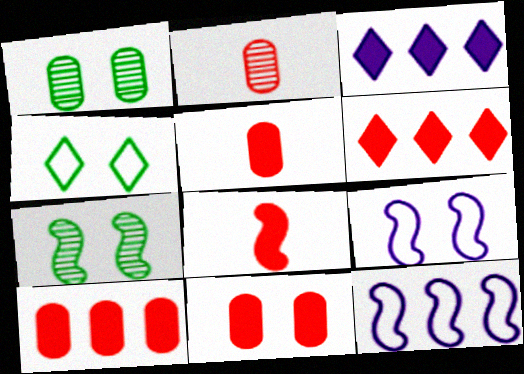[[5, 10, 11], 
[6, 8, 11], 
[7, 8, 12]]